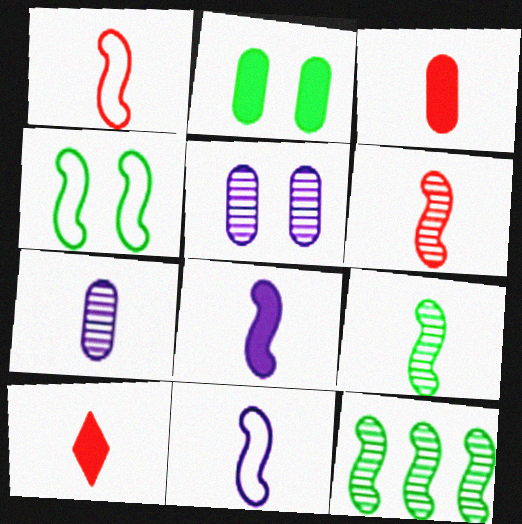[[1, 8, 9]]